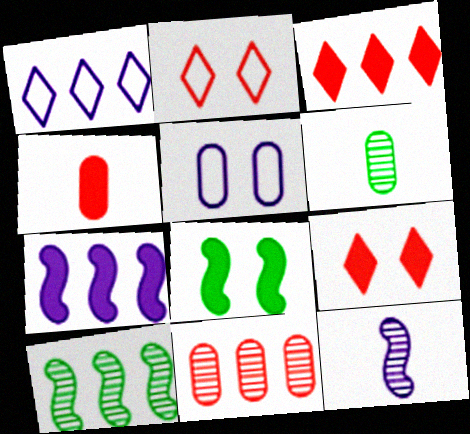[[2, 6, 7]]